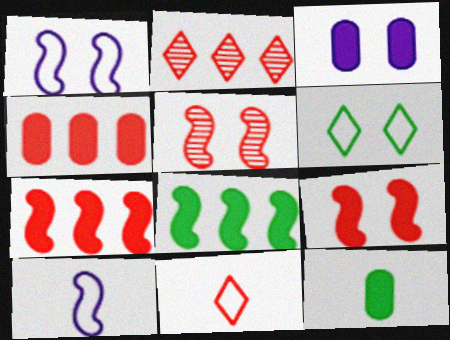[[1, 2, 12], 
[3, 4, 12], 
[3, 5, 6], 
[4, 5, 11], 
[5, 8, 10]]